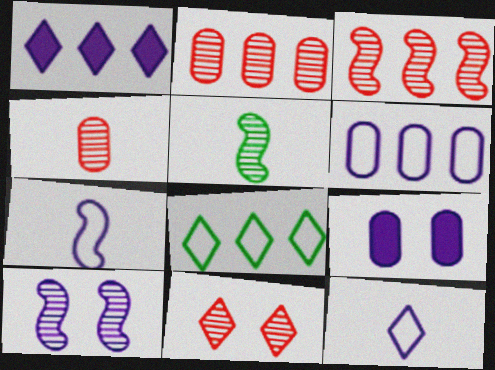[[3, 4, 11], 
[3, 5, 10]]